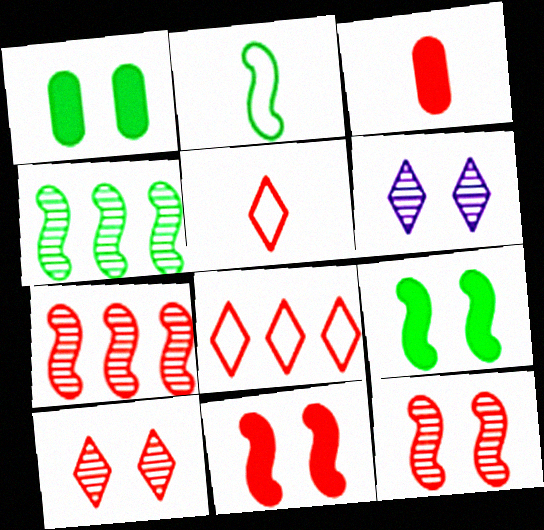[[2, 4, 9], 
[3, 8, 12]]